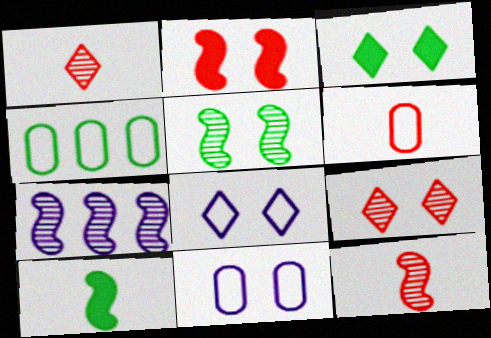[[3, 6, 7], 
[3, 8, 9], 
[4, 6, 11], 
[5, 7, 12]]